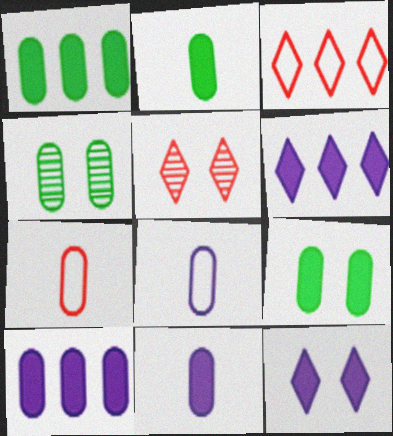[[1, 2, 9], 
[4, 7, 10]]